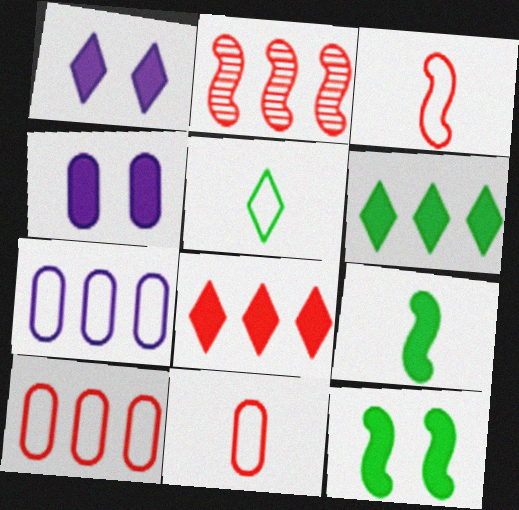[[2, 4, 5], 
[2, 6, 7], 
[2, 8, 10], 
[4, 8, 9]]